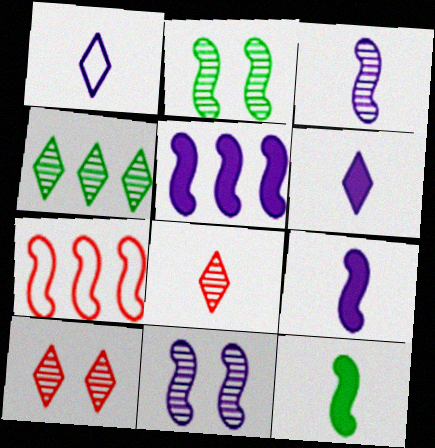[[2, 7, 9], 
[7, 11, 12]]